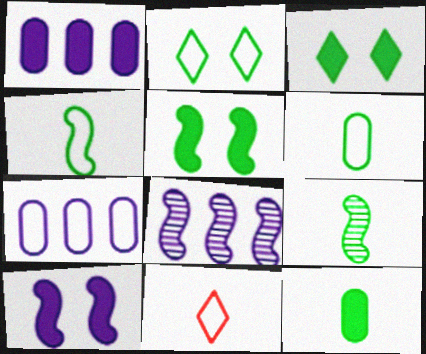[]